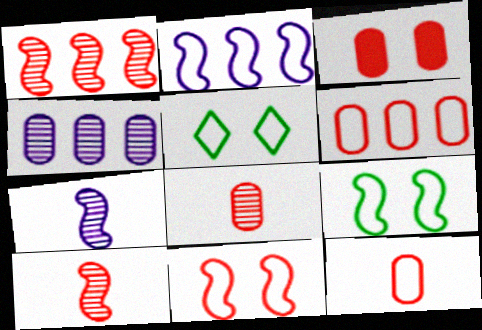[[2, 5, 12], 
[3, 6, 8]]